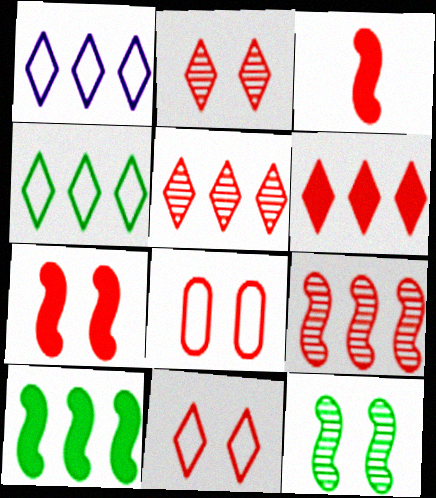[[2, 7, 8], 
[3, 5, 8]]